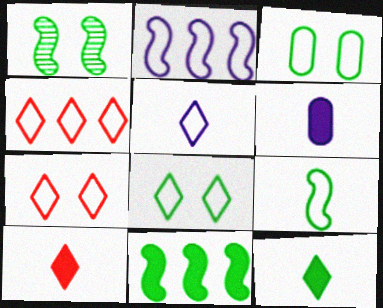[[1, 4, 6], 
[1, 9, 11], 
[4, 5, 8]]